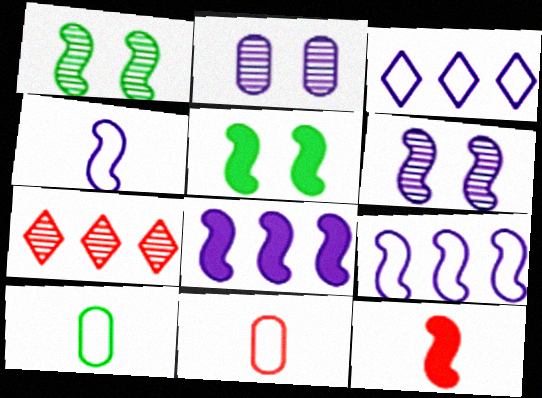[[1, 9, 12], 
[4, 6, 8], 
[5, 8, 12]]